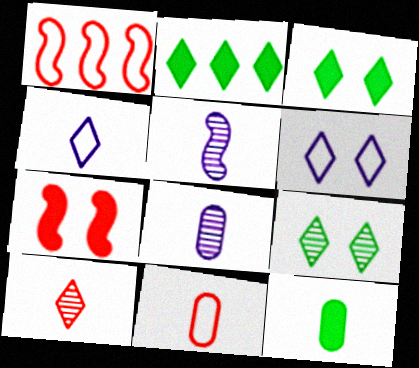[[1, 3, 8], 
[2, 6, 10], 
[8, 11, 12]]